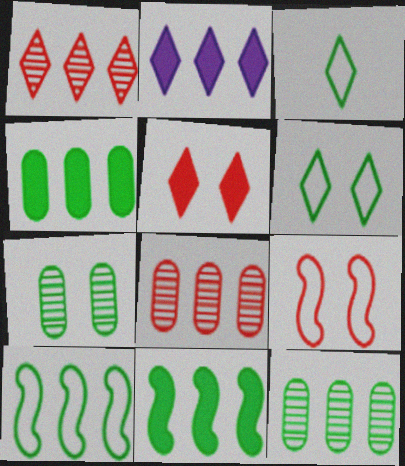[[2, 8, 10], 
[3, 7, 11]]